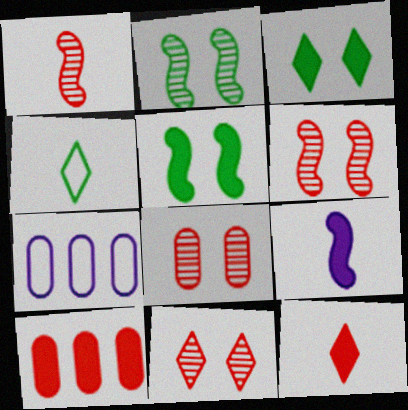[[1, 3, 7], 
[2, 7, 12], 
[3, 9, 10], 
[6, 8, 11]]